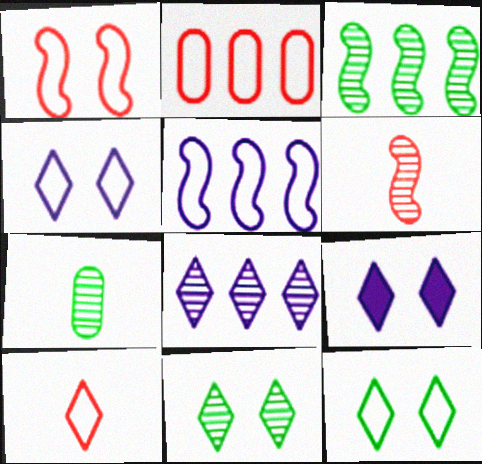[[1, 2, 10], 
[3, 7, 11]]